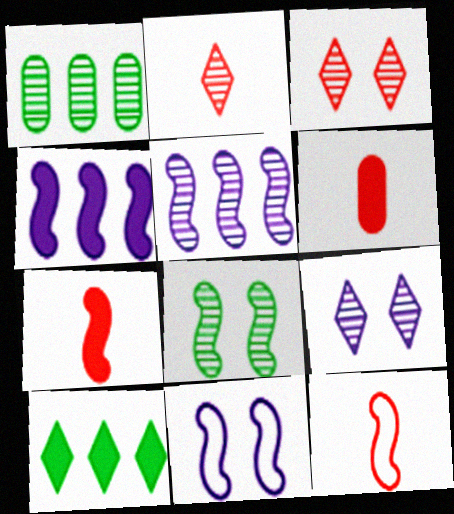[[2, 6, 12], 
[4, 8, 12]]